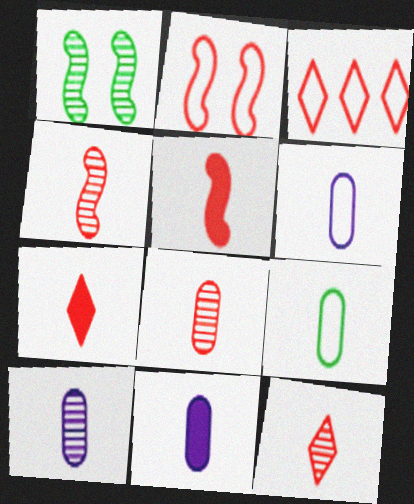[[1, 3, 11], 
[4, 8, 12], 
[6, 10, 11], 
[8, 9, 11]]